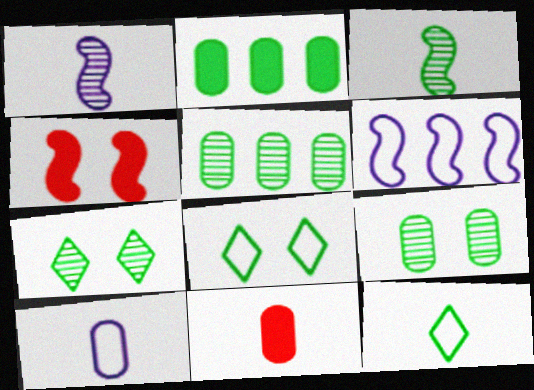[[1, 11, 12], 
[2, 3, 8], 
[3, 4, 6], 
[3, 5, 7], 
[6, 7, 11]]